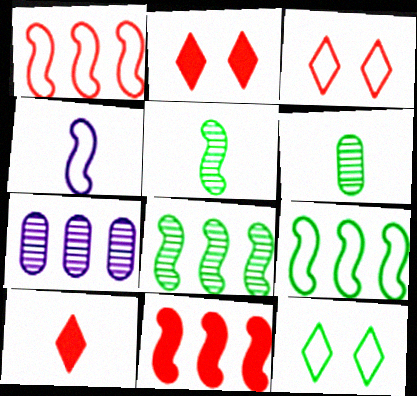[[4, 6, 10]]